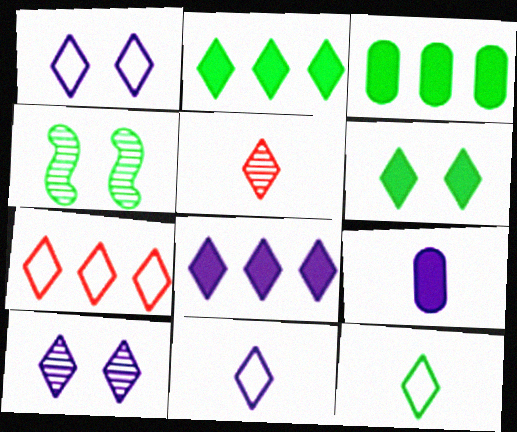[[1, 2, 5], 
[1, 7, 12], 
[3, 4, 12], 
[4, 7, 9], 
[8, 10, 11]]